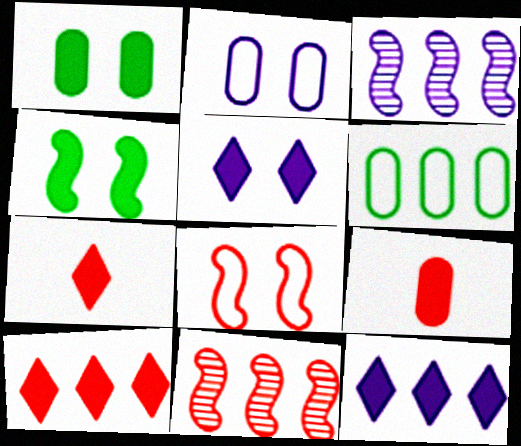[[3, 6, 10], 
[4, 9, 12], 
[6, 11, 12]]